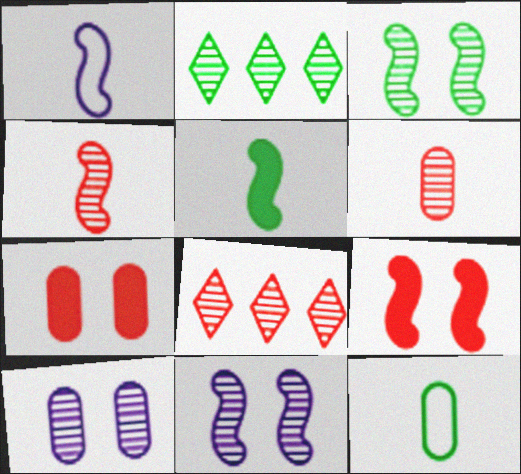[[1, 2, 7], 
[1, 4, 5], 
[2, 4, 10], 
[2, 6, 11]]